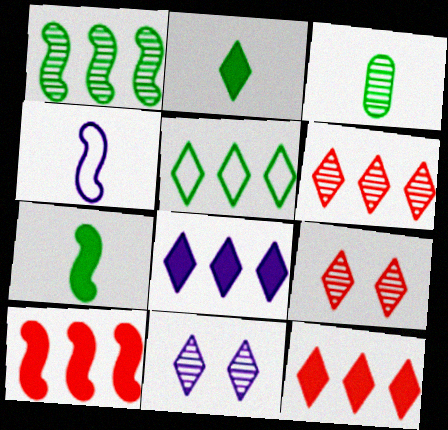[[5, 6, 8]]